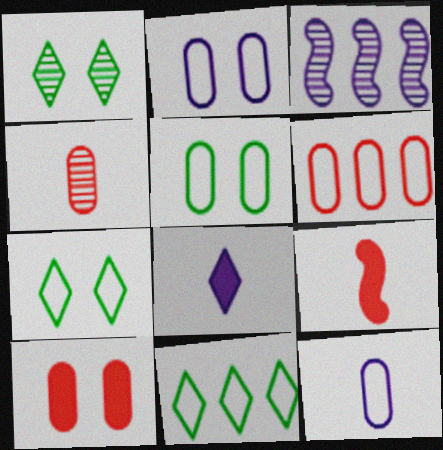[[1, 3, 4], 
[2, 3, 8], 
[4, 6, 10], 
[5, 6, 12]]